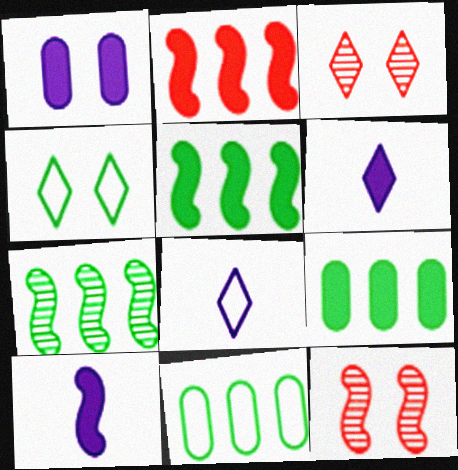[[1, 4, 12], 
[3, 10, 11], 
[6, 11, 12], 
[8, 9, 12]]